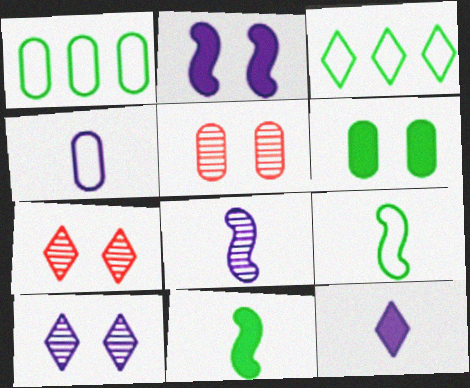[[3, 7, 12], 
[4, 8, 12]]